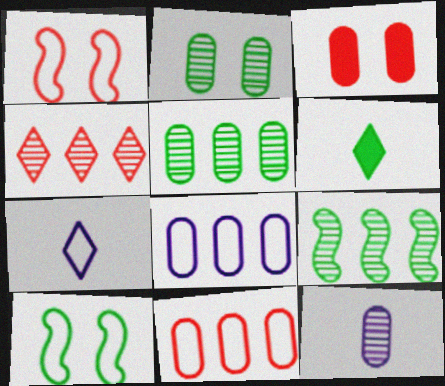[[3, 7, 9], 
[5, 6, 10], 
[7, 10, 11]]